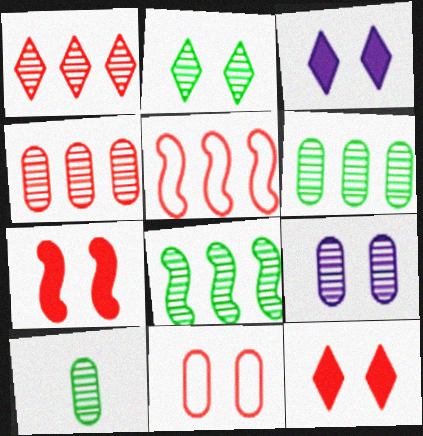[[2, 8, 10], 
[3, 5, 10], 
[4, 9, 10]]